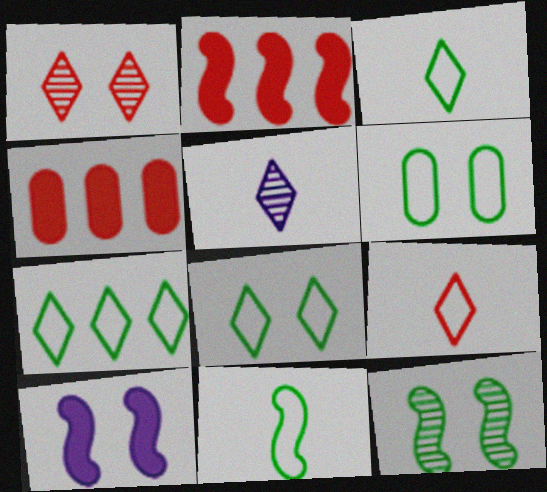[[1, 6, 10], 
[2, 5, 6], 
[3, 7, 8], 
[6, 7, 11]]